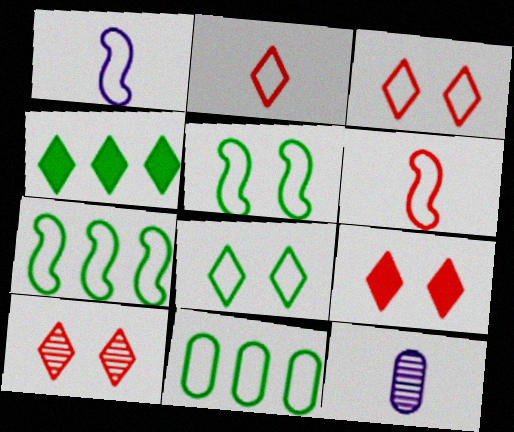[[1, 3, 11], 
[3, 9, 10], 
[7, 9, 12]]